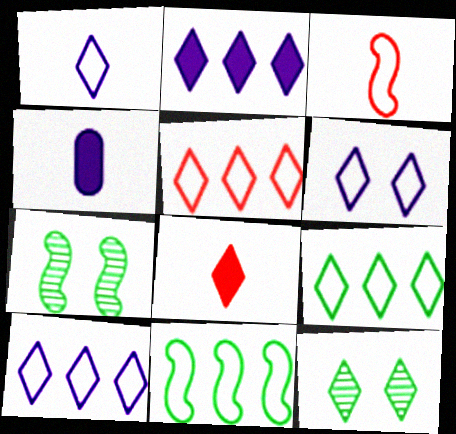[[1, 6, 10], 
[4, 5, 7], 
[5, 9, 10], 
[8, 10, 12]]